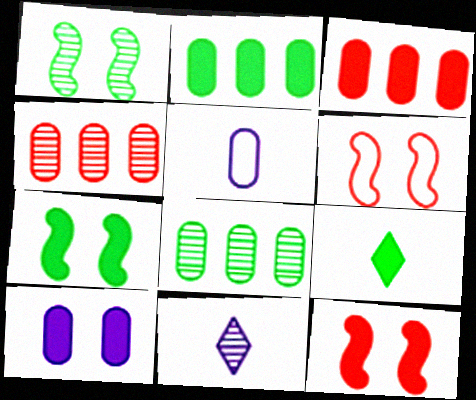[[1, 4, 11], 
[2, 6, 11], 
[2, 7, 9]]